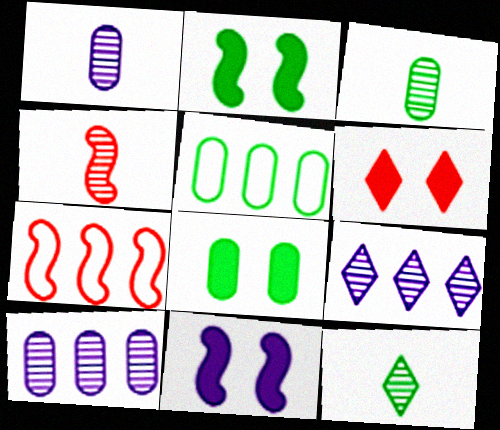[[1, 4, 12], 
[2, 5, 12], 
[3, 5, 8], 
[6, 8, 11]]